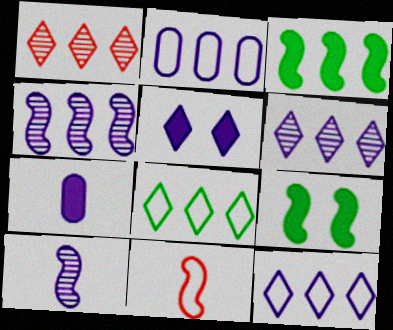[[1, 2, 3], 
[2, 5, 10], 
[4, 9, 11]]